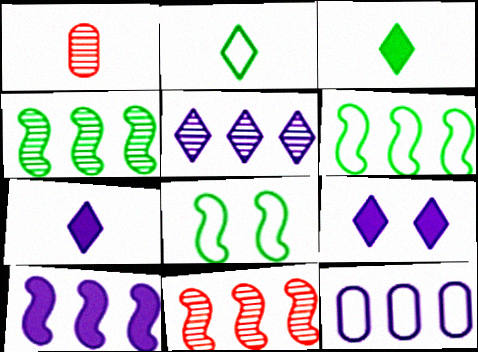[[1, 6, 9], 
[5, 10, 12], 
[6, 10, 11]]